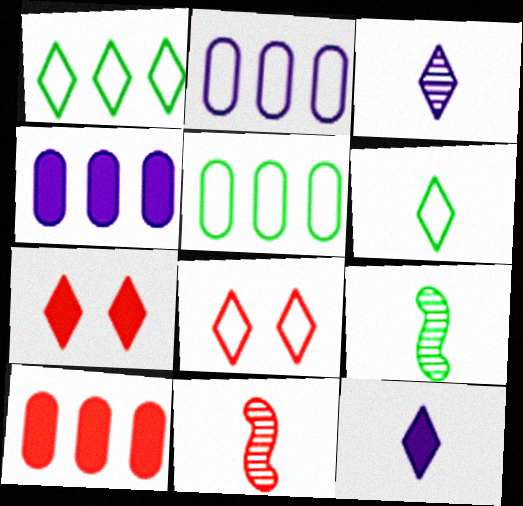[[1, 3, 7], 
[2, 7, 9], 
[4, 8, 9], 
[8, 10, 11]]